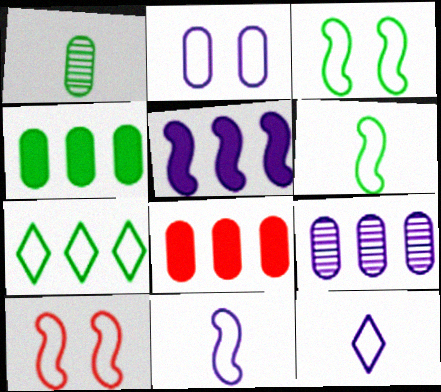[[1, 2, 8]]